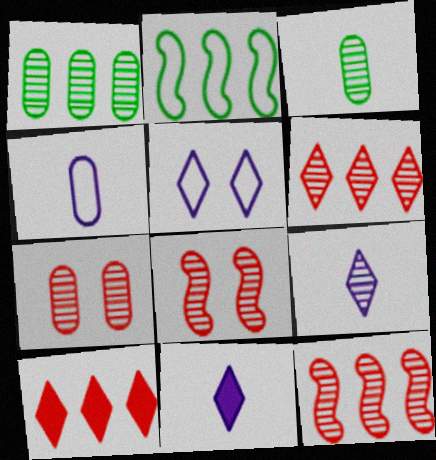[[1, 8, 9], 
[2, 7, 11]]